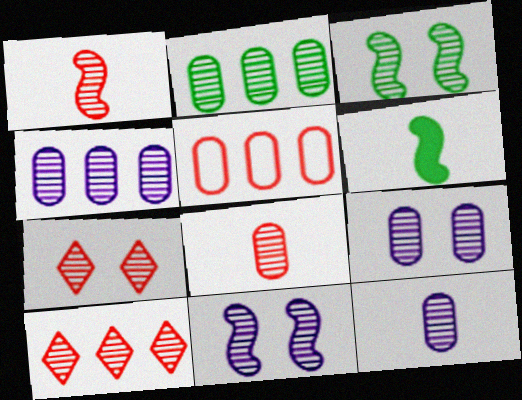[[2, 8, 9], 
[3, 7, 9], 
[3, 10, 12], 
[4, 9, 12]]